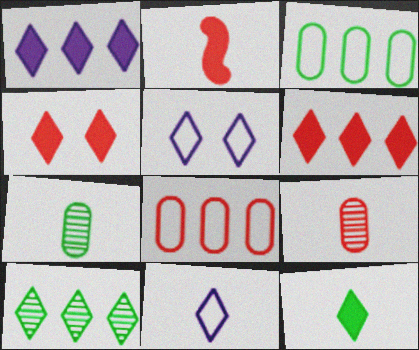[[1, 4, 12], 
[2, 7, 11], 
[4, 10, 11]]